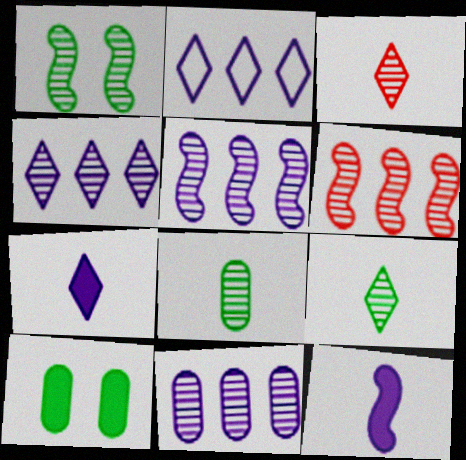[[1, 3, 11], 
[4, 5, 11]]